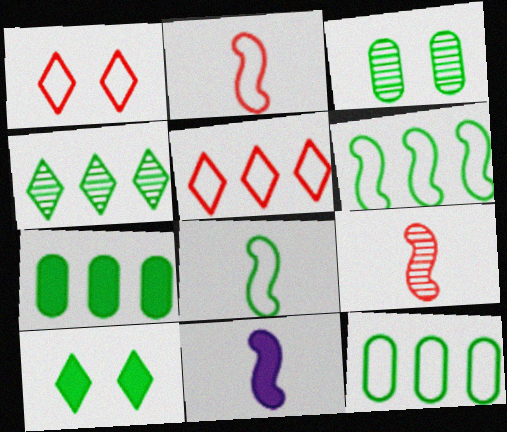[[3, 5, 11], 
[4, 6, 7], 
[8, 9, 11]]